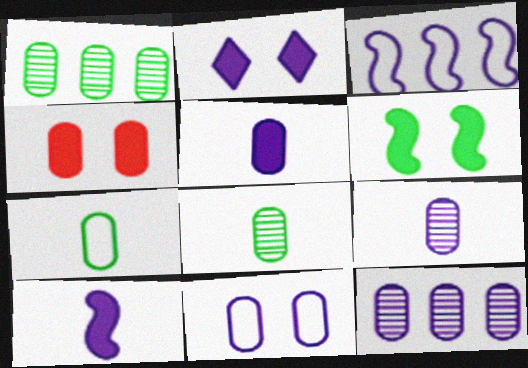[[2, 3, 9], 
[2, 4, 6], 
[4, 7, 12], 
[5, 11, 12]]